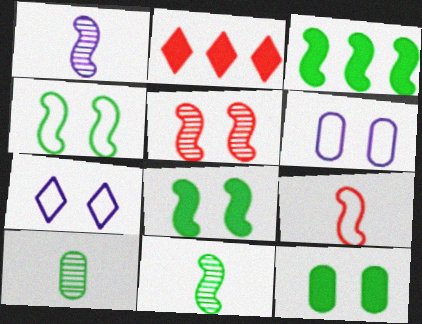[[2, 6, 11], 
[3, 4, 11], 
[5, 7, 12]]